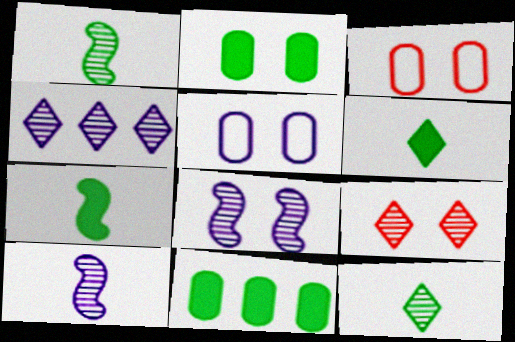[[3, 4, 7], 
[4, 9, 12]]